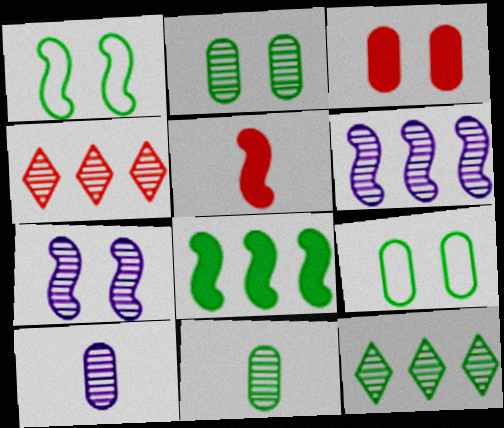[[1, 5, 6], 
[4, 7, 11]]